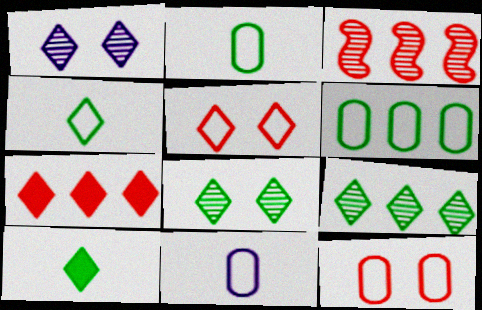[[1, 4, 7], 
[6, 11, 12]]